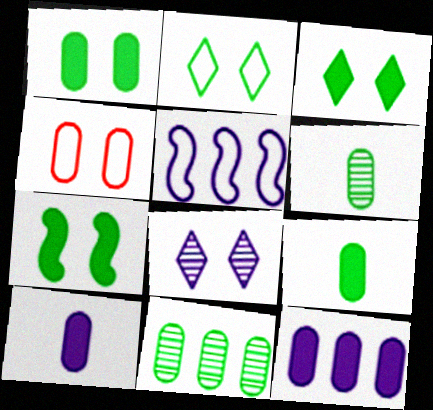[[1, 3, 7], 
[4, 6, 12], 
[4, 7, 8], 
[4, 10, 11], 
[5, 8, 10]]